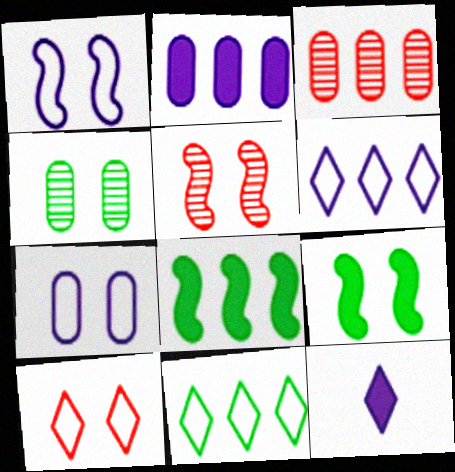[[1, 5, 9], 
[3, 6, 8]]